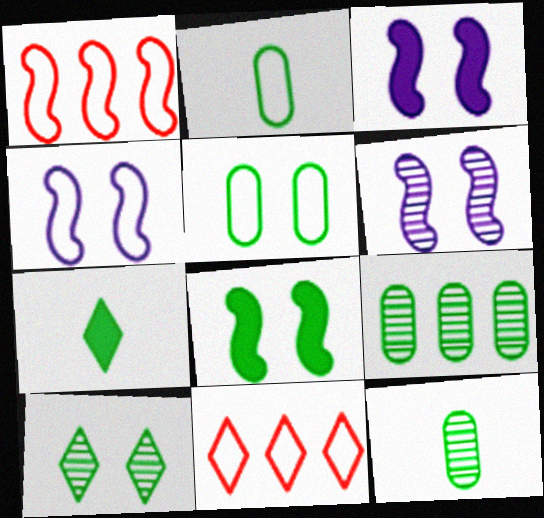[[2, 4, 11], 
[3, 4, 6], 
[3, 11, 12], 
[5, 8, 10]]